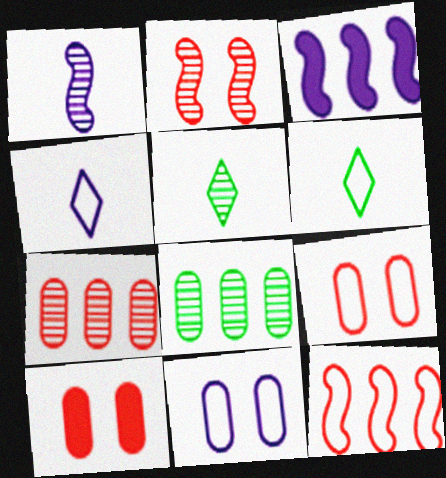[[3, 5, 9], 
[6, 11, 12]]